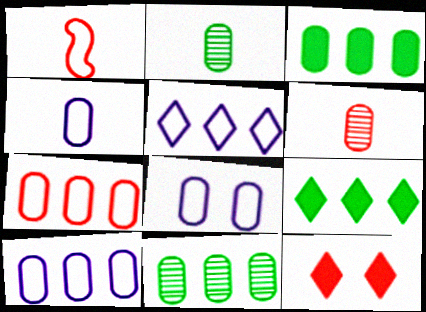[[3, 6, 8], 
[4, 8, 10]]